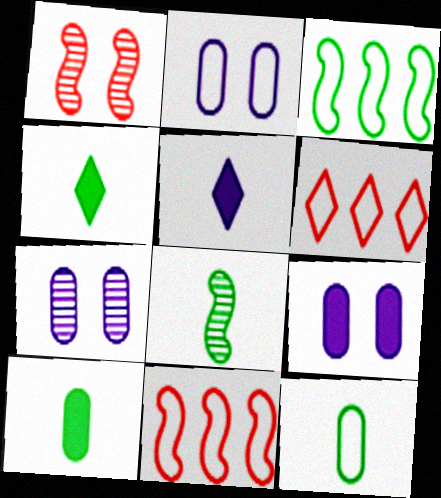[[2, 7, 9], 
[4, 7, 11], 
[4, 8, 12], 
[6, 8, 9]]